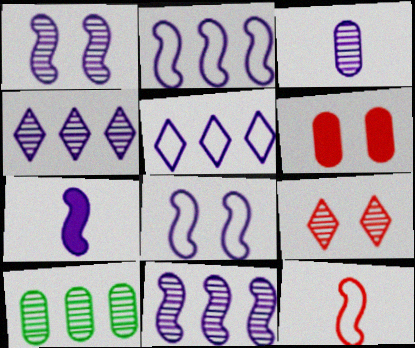[[1, 2, 7], 
[1, 3, 4], 
[7, 8, 11]]